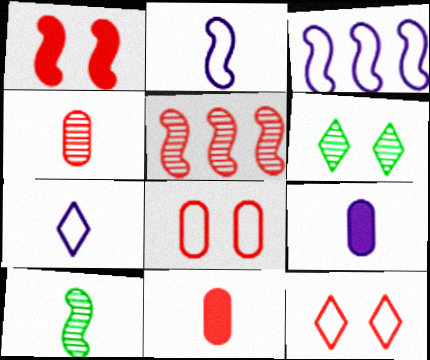[[1, 3, 10], 
[3, 6, 11], 
[5, 11, 12], 
[7, 10, 11]]